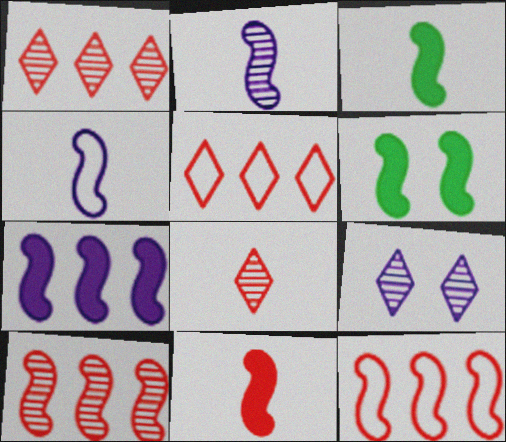[[2, 6, 12], 
[4, 6, 10], 
[6, 7, 11]]